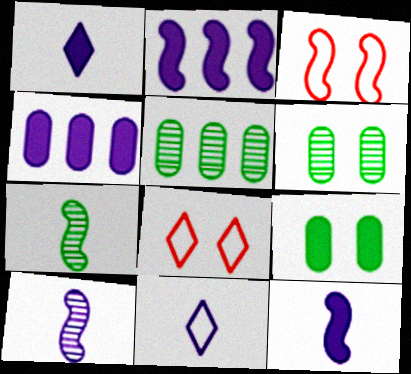[[1, 3, 5], 
[2, 3, 7], 
[4, 7, 8], 
[5, 8, 12]]